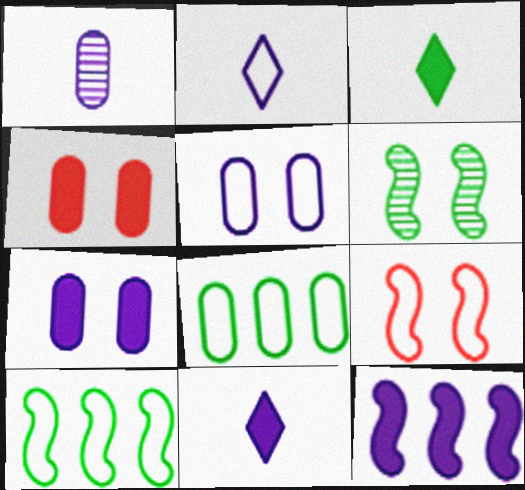[[1, 4, 8], 
[2, 8, 9], 
[3, 4, 12], 
[3, 6, 8], 
[7, 11, 12]]